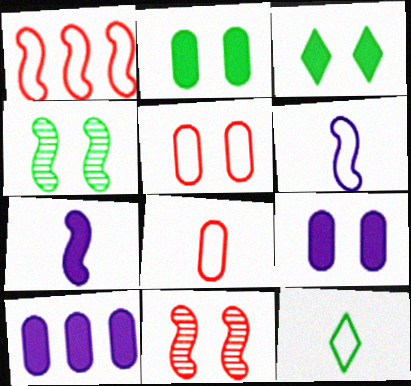[[1, 4, 7], 
[6, 8, 12], 
[10, 11, 12]]